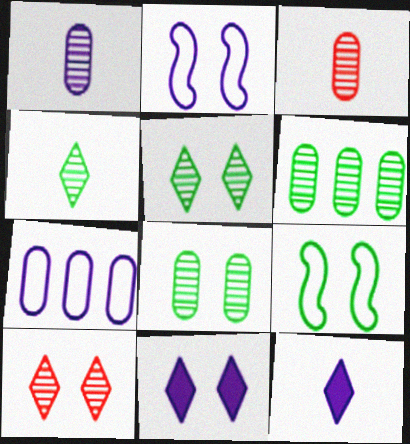[]